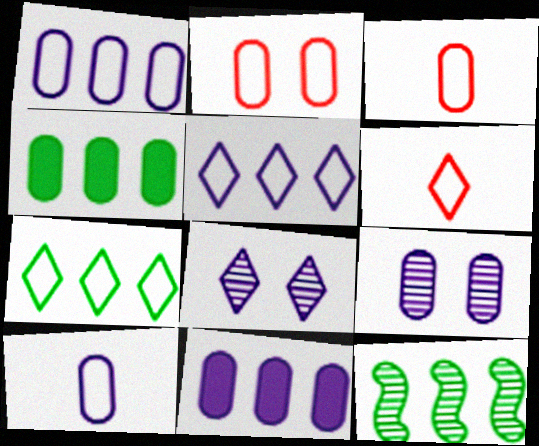[[3, 4, 9], 
[4, 7, 12], 
[9, 10, 11]]